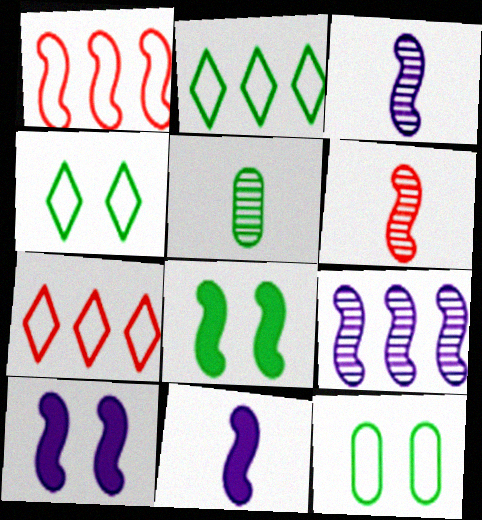[[1, 3, 8], 
[2, 5, 8], 
[5, 7, 10]]